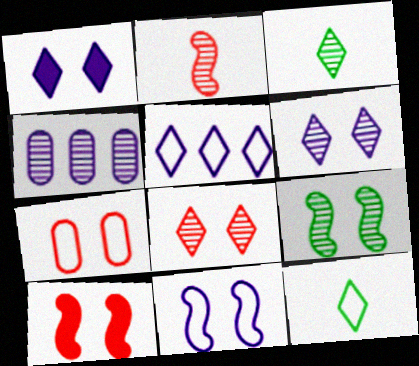[[1, 7, 9], 
[4, 10, 12], 
[7, 8, 10], 
[9, 10, 11]]